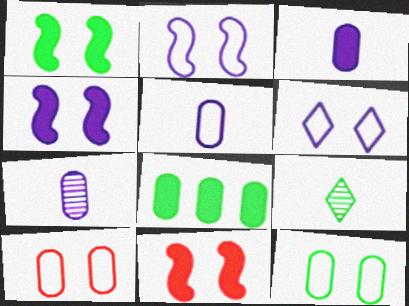[[1, 4, 11], 
[3, 5, 7], 
[7, 8, 10]]